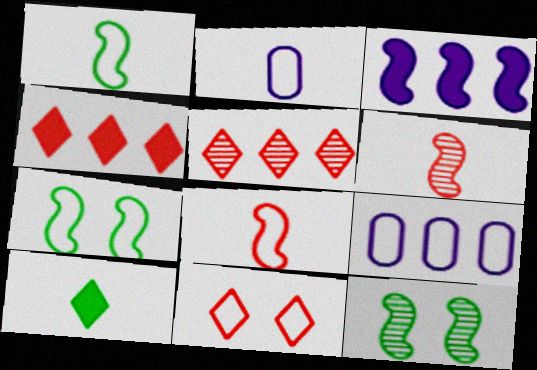[[1, 9, 11], 
[2, 4, 12], 
[2, 6, 10], 
[3, 6, 7], 
[3, 8, 12]]